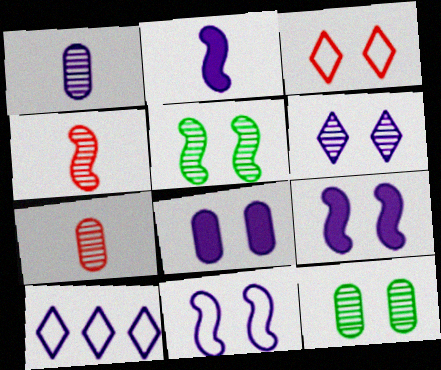[[1, 9, 10], 
[3, 5, 8], 
[3, 9, 12], 
[6, 8, 11]]